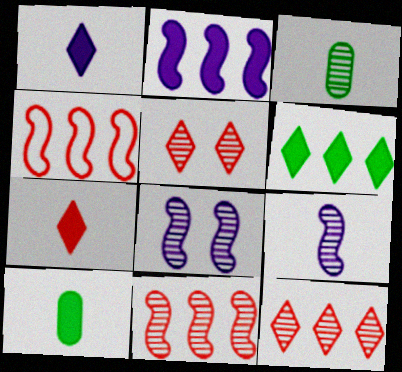[[3, 8, 12]]